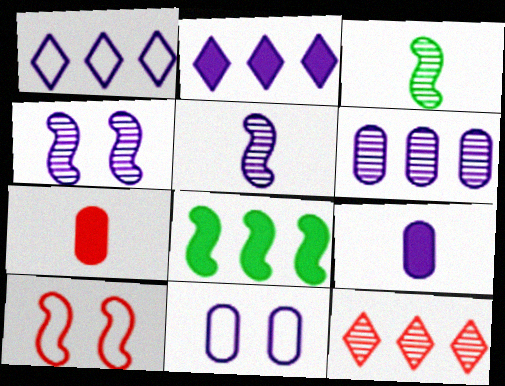[[1, 4, 9], 
[2, 5, 11], 
[5, 8, 10], 
[6, 9, 11], 
[7, 10, 12]]